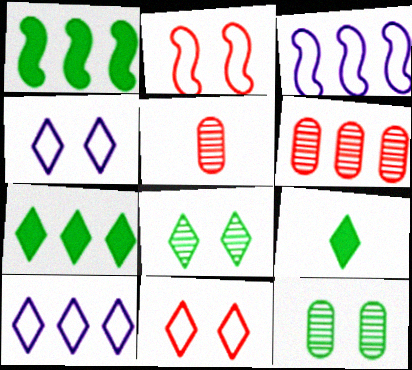[[1, 4, 5], 
[1, 6, 10], 
[3, 6, 7]]